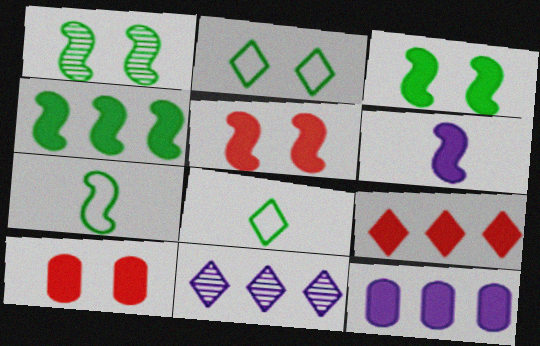[[1, 4, 7], 
[4, 5, 6], 
[4, 9, 12], 
[7, 10, 11]]